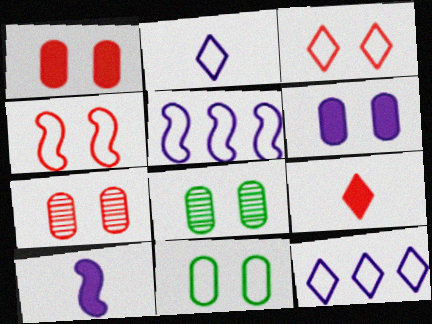[[5, 8, 9], 
[6, 7, 11]]